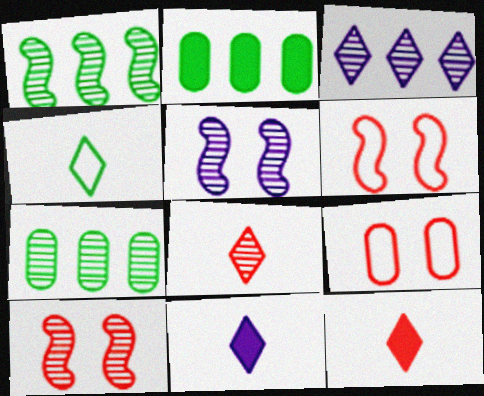[[1, 9, 11], 
[4, 8, 11], 
[5, 7, 8], 
[6, 7, 11]]